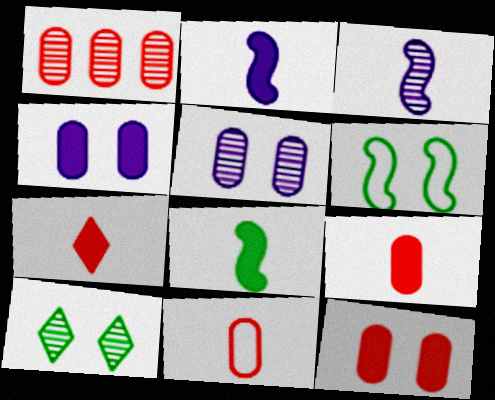[[1, 3, 10], 
[1, 11, 12]]